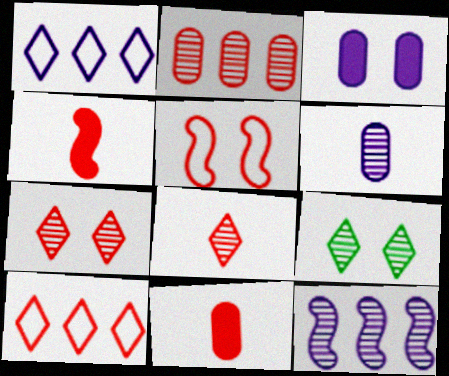[[3, 5, 9]]